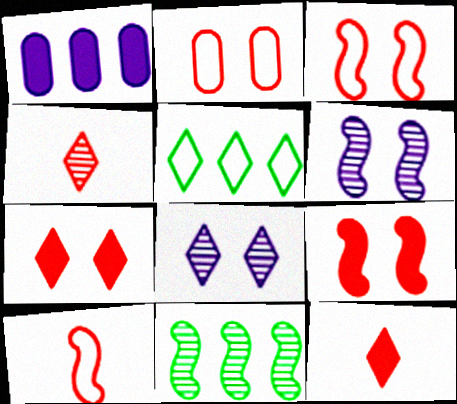[[5, 8, 12]]